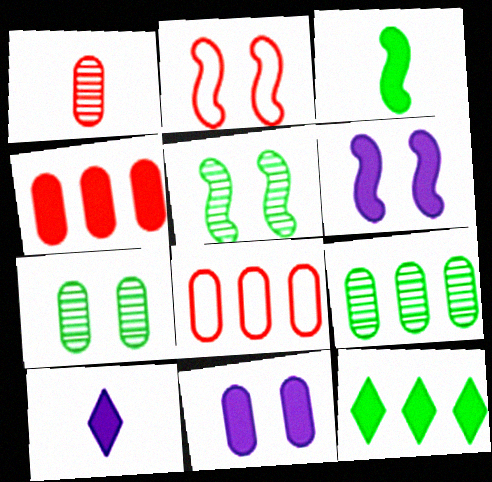[[2, 5, 6], 
[2, 9, 10], 
[5, 8, 10]]